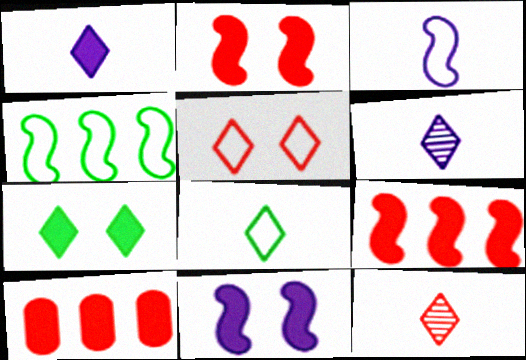[[1, 8, 12]]